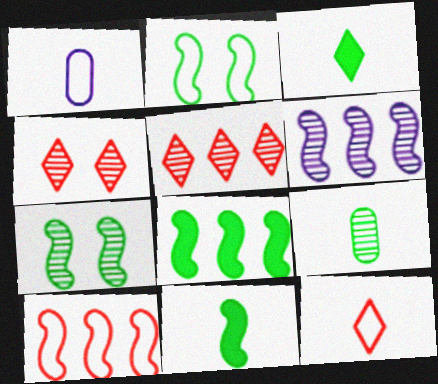[[1, 4, 8], 
[4, 6, 9], 
[6, 8, 10]]